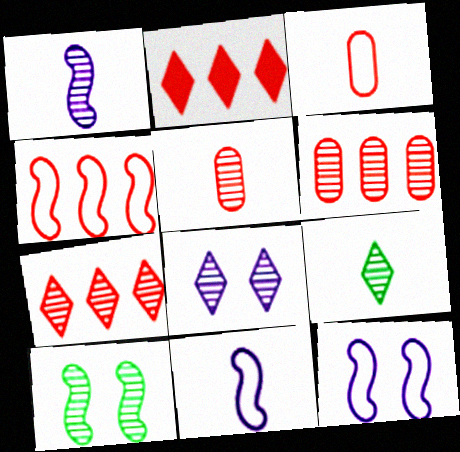[[1, 5, 9], 
[2, 4, 6], 
[7, 8, 9]]